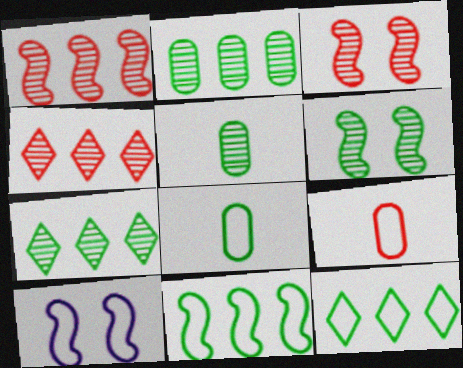[[5, 6, 7], 
[9, 10, 12]]